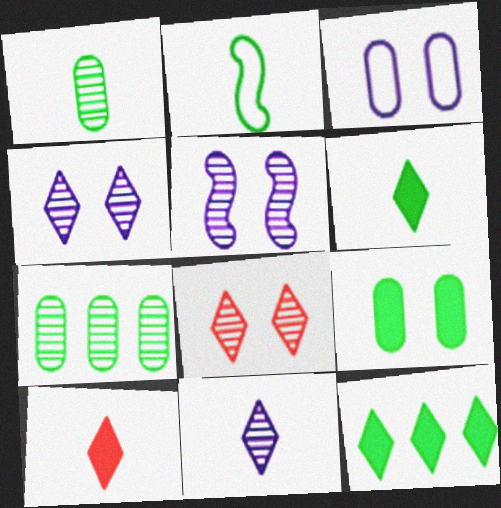[[1, 2, 6]]